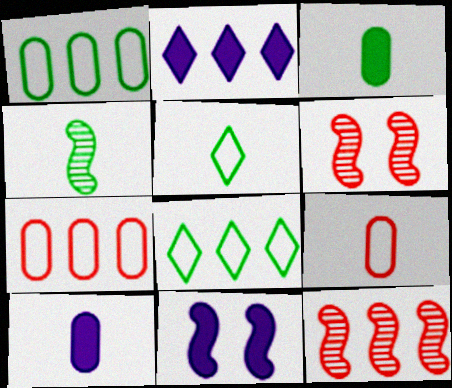[[1, 2, 12], 
[2, 10, 11], 
[3, 4, 5], 
[6, 8, 10]]